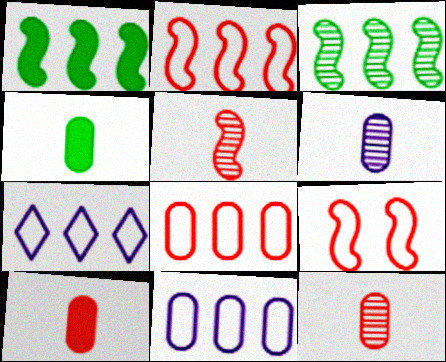[]